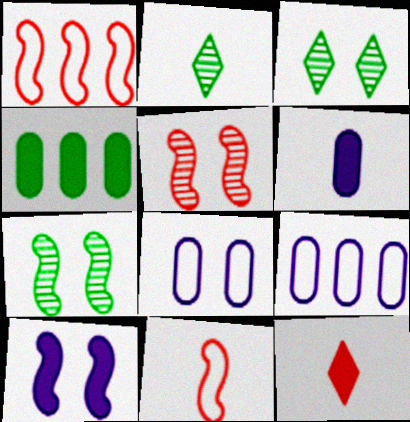[[1, 3, 6], 
[2, 6, 11], 
[4, 10, 12], 
[7, 9, 12]]